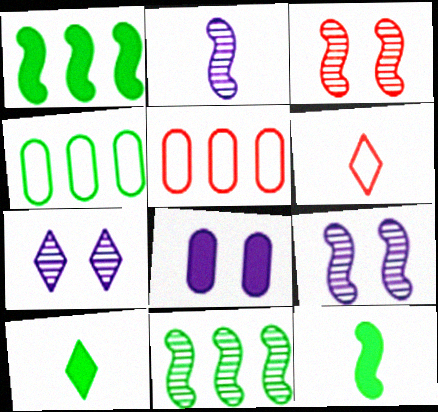[[2, 3, 11], 
[5, 7, 12], 
[5, 9, 10], 
[6, 8, 11]]